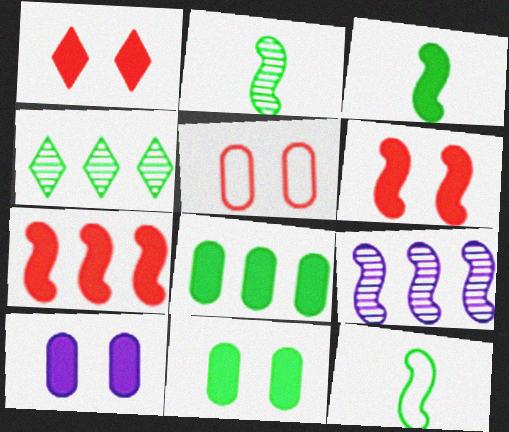[[2, 3, 12], 
[4, 11, 12], 
[6, 9, 12]]